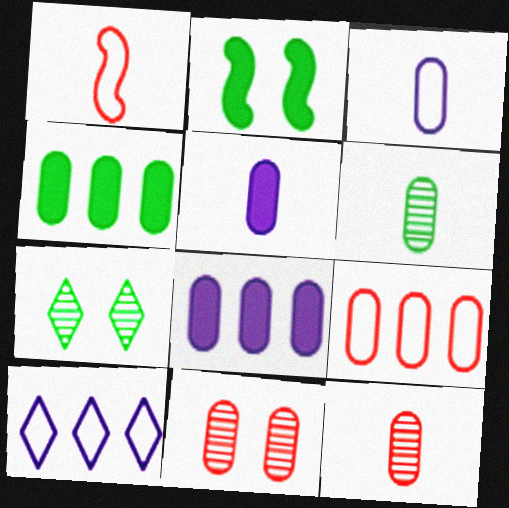[[1, 7, 8], 
[2, 10, 12], 
[3, 4, 11]]